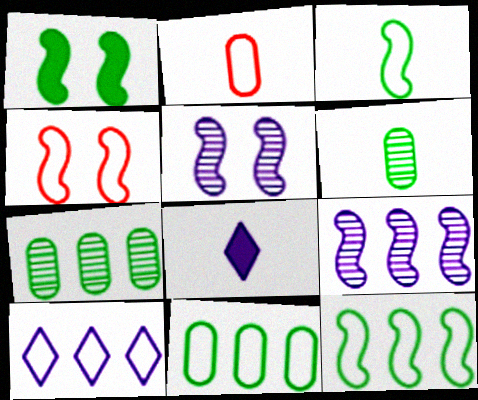[[1, 4, 5], 
[4, 7, 8]]